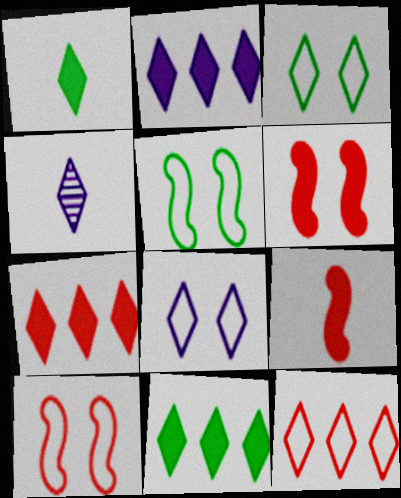[[2, 4, 8], 
[2, 7, 11], 
[3, 4, 7]]